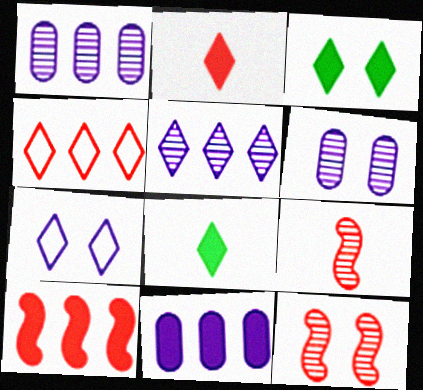[]